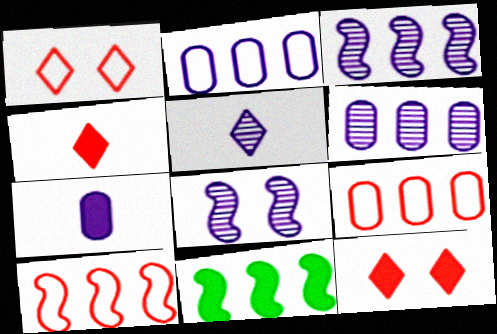[[3, 10, 11], 
[5, 6, 8], 
[7, 11, 12]]